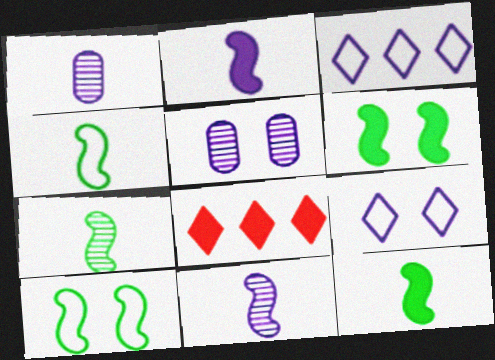[[1, 8, 10], 
[2, 3, 5], 
[4, 5, 8], 
[4, 7, 12]]